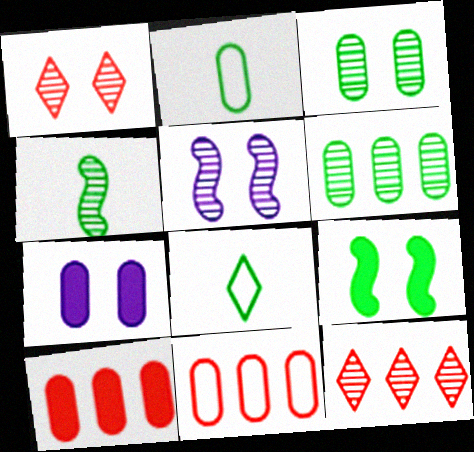[[1, 3, 5], 
[5, 8, 10], 
[6, 8, 9]]